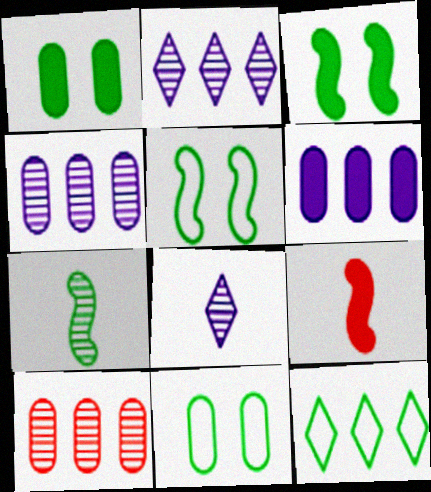[[1, 7, 12], 
[2, 9, 11]]